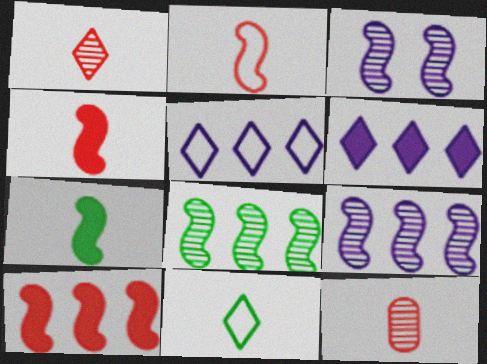[]